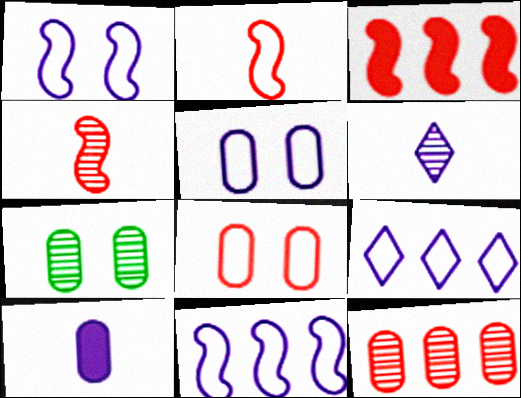[]